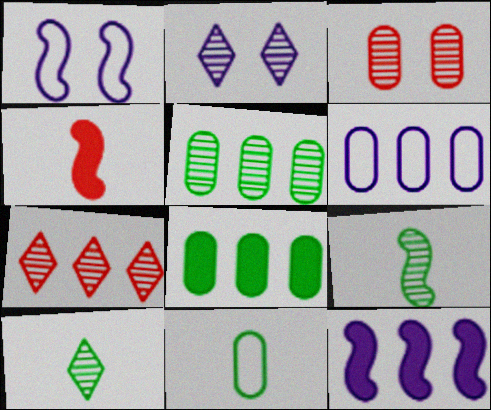[[2, 7, 10]]